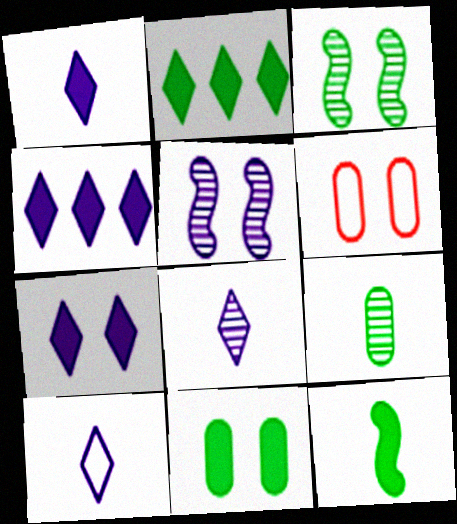[[1, 4, 7], 
[1, 8, 10], 
[2, 11, 12], 
[3, 6, 7]]